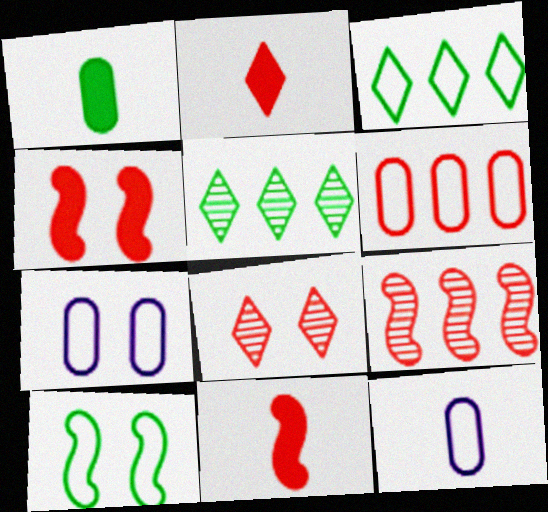[[1, 5, 10], 
[4, 5, 12], 
[5, 7, 11], 
[6, 8, 11]]